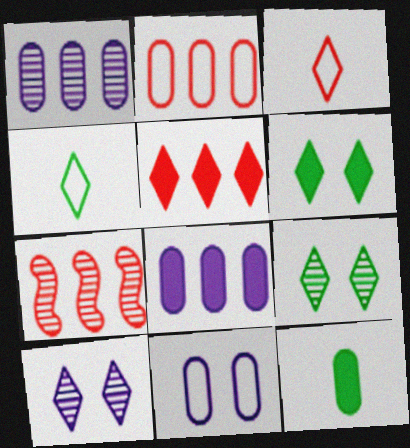[[2, 5, 7], 
[4, 5, 10]]